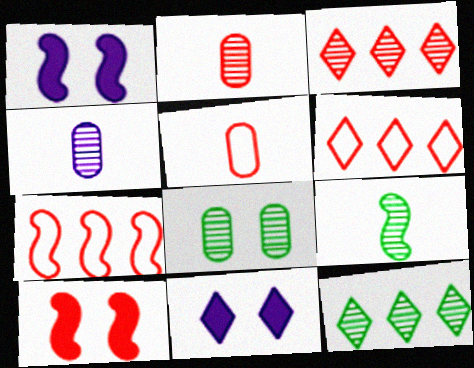[[1, 5, 12], 
[1, 7, 9], 
[2, 6, 10], 
[3, 5, 10], 
[8, 9, 12]]